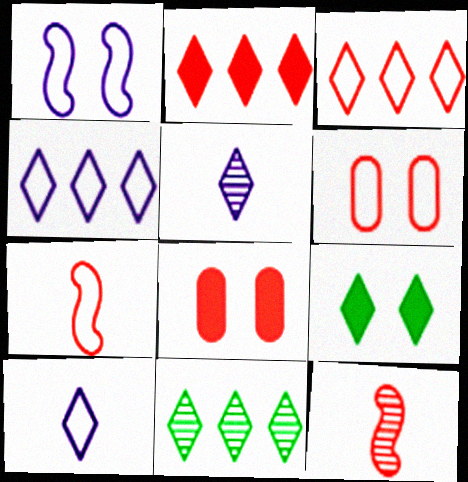[[2, 4, 11], 
[2, 6, 12], 
[3, 5, 9], 
[3, 6, 7], 
[3, 8, 12]]